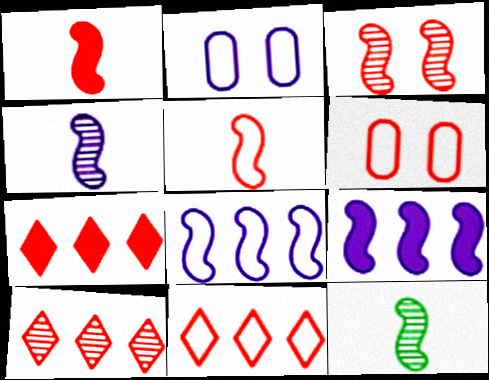[[1, 6, 10], 
[2, 7, 12], 
[5, 6, 11], 
[7, 10, 11]]